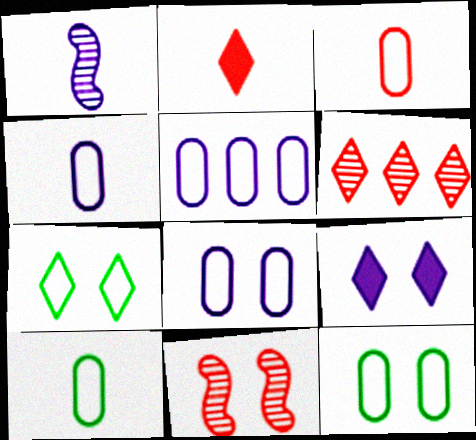[[1, 2, 10], 
[1, 5, 9], 
[3, 4, 10], 
[3, 5, 12], 
[4, 5, 8], 
[9, 11, 12]]